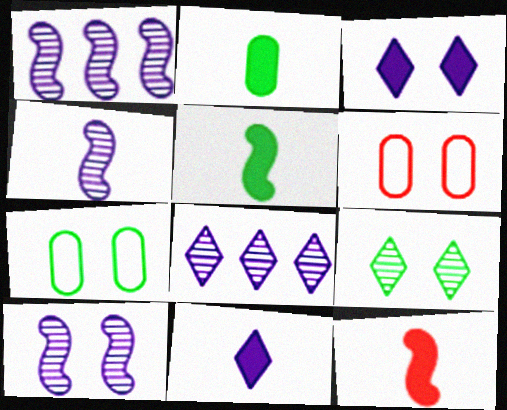[[1, 4, 10], 
[2, 11, 12], 
[5, 6, 8], 
[7, 8, 12]]